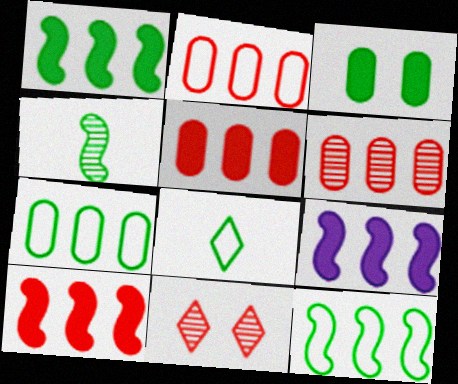[[1, 9, 10], 
[2, 5, 6]]